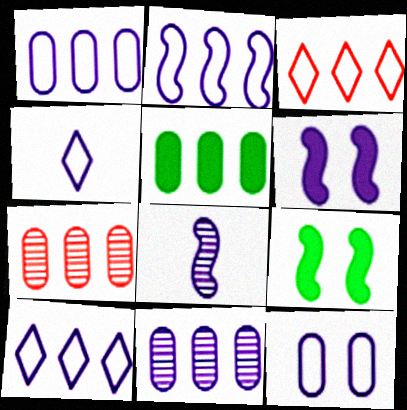[[1, 2, 10], 
[1, 5, 7], 
[2, 4, 12], 
[2, 6, 8], 
[4, 6, 11], 
[4, 7, 9]]